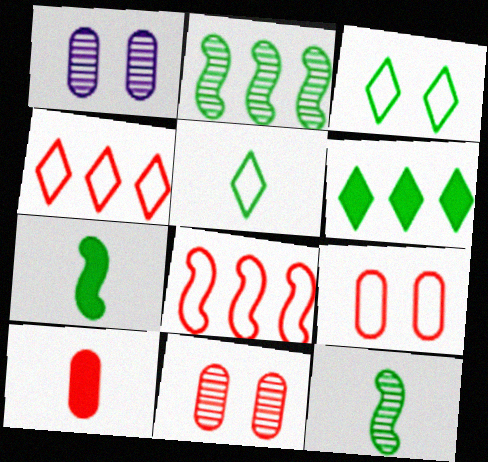[[1, 4, 7]]